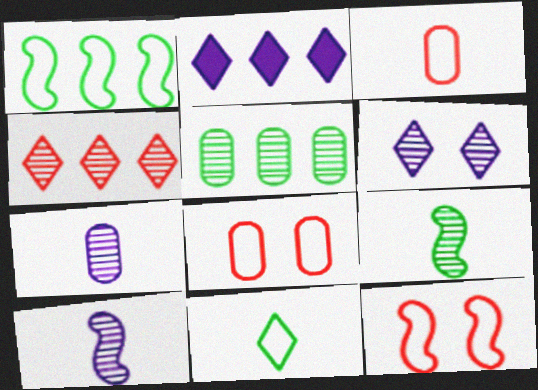[[2, 8, 9]]